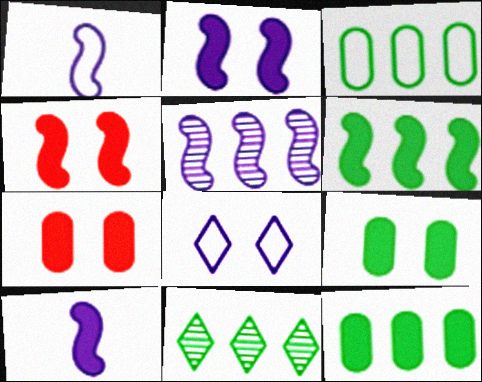[[1, 2, 5], 
[1, 7, 11], 
[3, 6, 11], 
[4, 6, 10]]